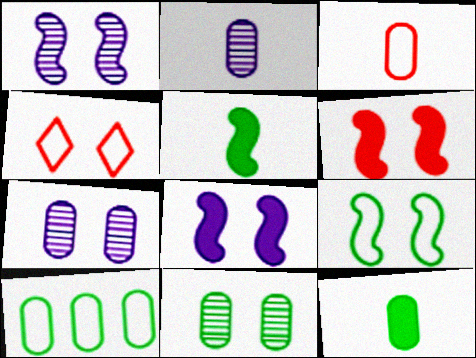[[1, 6, 9], 
[2, 3, 12], 
[4, 8, 11], 
[10, 11, 12]]